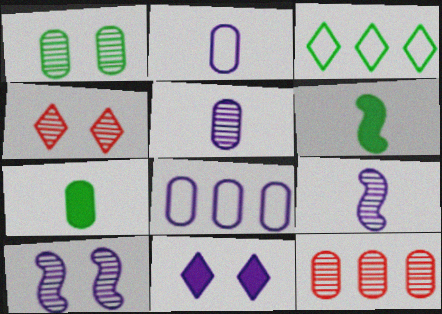[[1, 3, 6], 
[1, 4, 10], 
[1, 5, 12], 
[4, 6, 8], 
[8, 9, 11]]